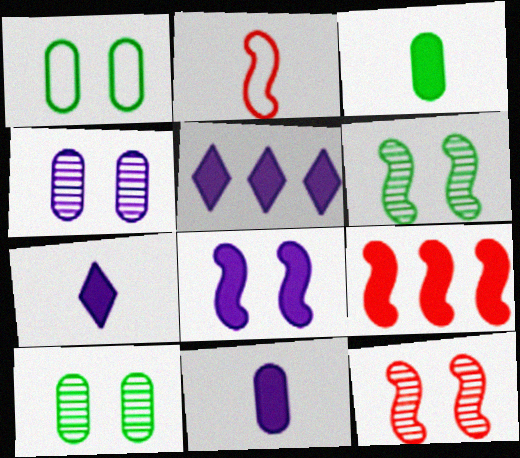[[2, 5, 10], 
[2, 9, 12], 
[5, 8, 11]]